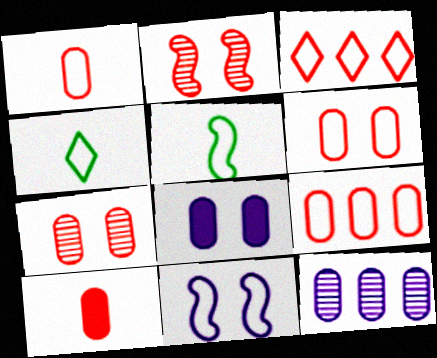[[1, 6, 9], 
[2, 3, 10], 
[4, 9, 11], 
[7, 9, 10]]